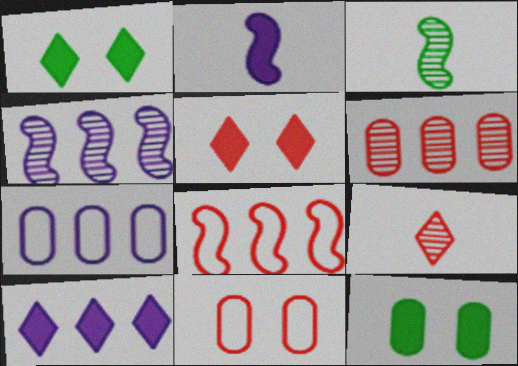[[3, 5, 7], 
[3, 10, 11], 
[4, 7, 10]]